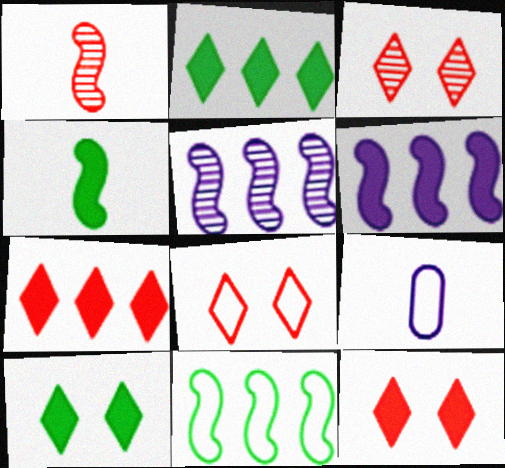[[3, 8, 12], 
[8, 9, 11]]